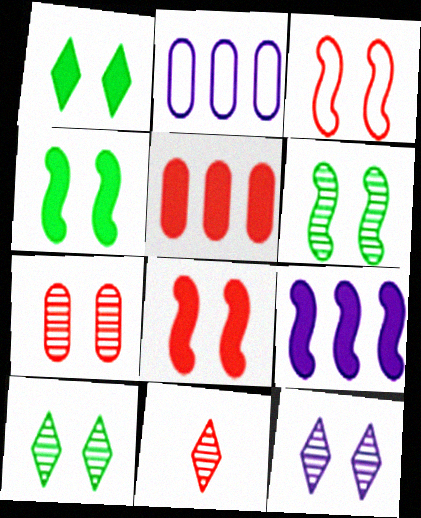[[2, 4, 11], 
[3, 5, 11], 
[6, 7, 12]]